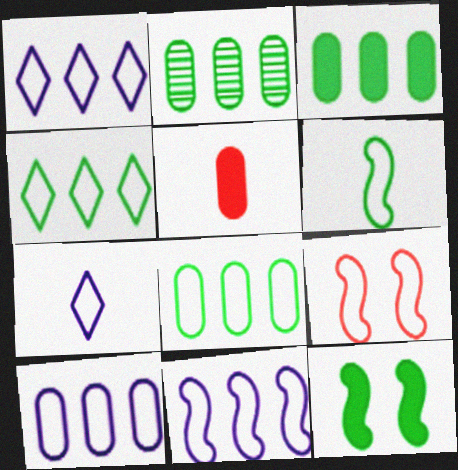[[1, 10, 11], 
[2, 3, 8], 
[6, 9, 11], 
[7, 8, 9]]